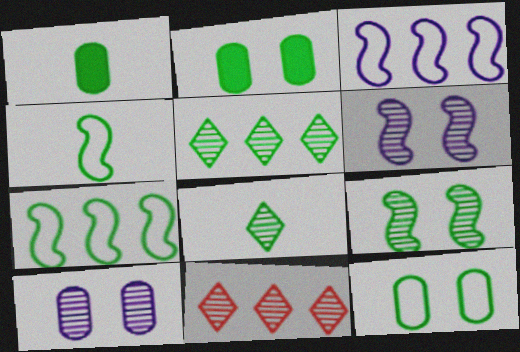[[1, 4, 8], 
[2, 4, 5], 
[2, 7, 8]]